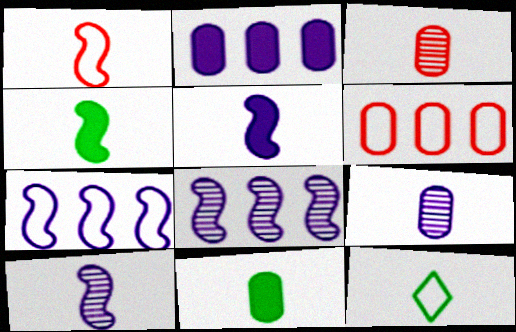[[1, 4, 10], 
[3, 5, 12]]